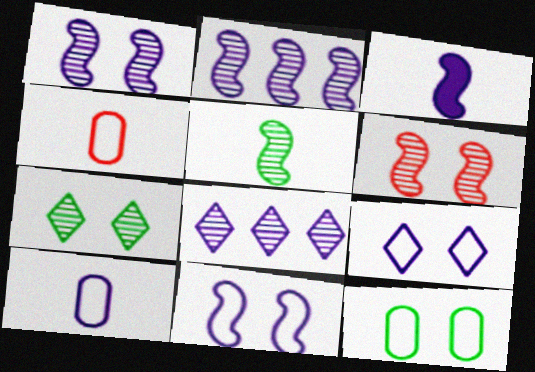[[2, 3, 11], 
[2, 5, 6]]